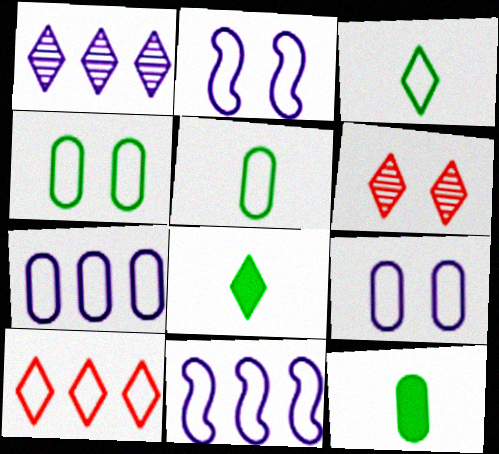[[2, 5, 10], 
[6, 11, 12]]